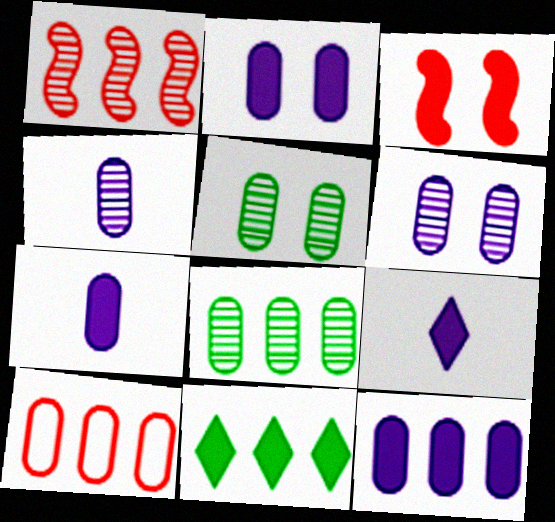[[2, 7, 12], 
[3, 7, 11], 
[5, 7, 10], 
[8, 10, 12]]